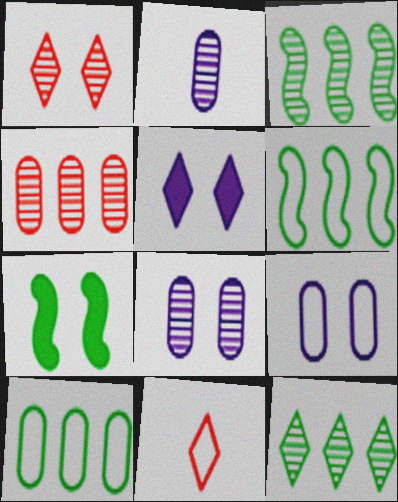[[1, 2, 3], 
[1, 7, 9], 
[5, 11, 12], 
[6, 9, 11]]